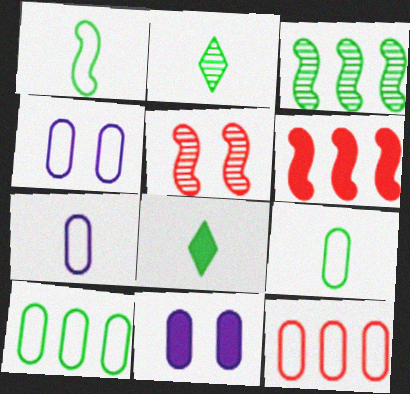[[2, 4, 6], 
[4, 9, 12], 
[6, 8, 11]]